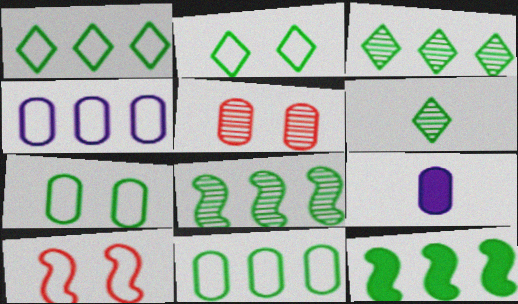[[3, 9, 10], 
[3, 11, 12], 
[5, 9, 11], 
[6, 7, 12]]